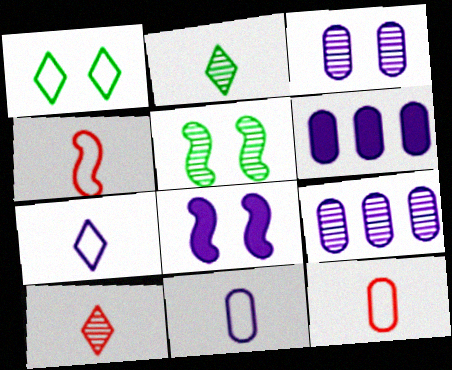[[3, 6, 11], 
[5, 9, 10], 
[7, 8, 9]]